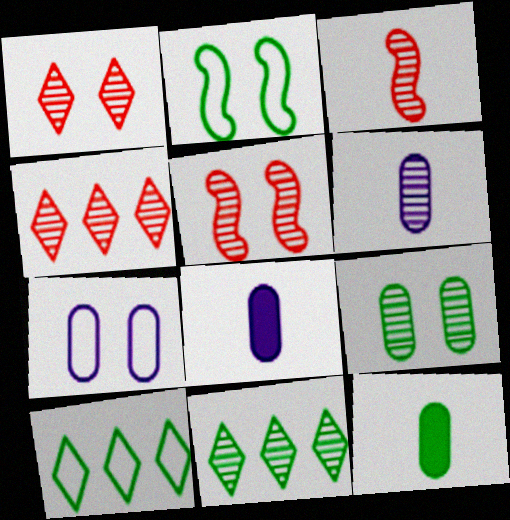[[2, 4, 8], 
[2, 11, 12], 
[5, 6, 11], 
[5, 8, 10]]